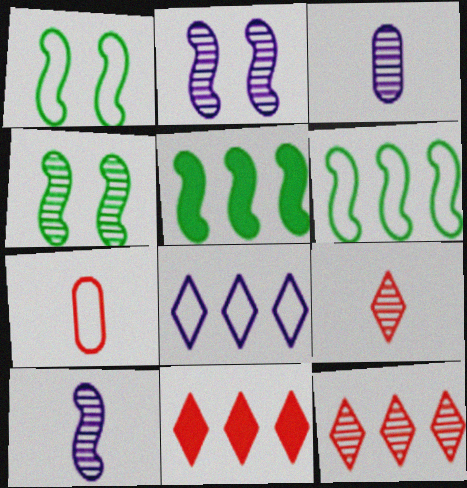[[1, 3, 11], 
[1, 7, 8], 
[3, 4, 12]]